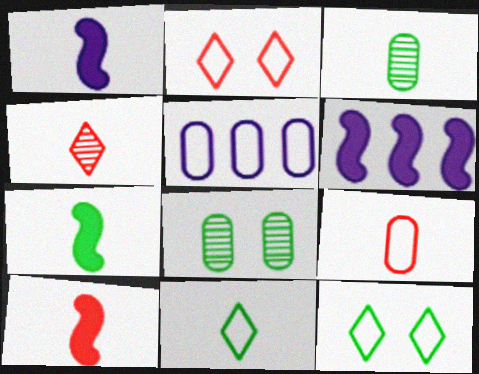[[1, 7, 10], 
[2, 3, 6], 
[3, 7, 11], 
[4, 9, 10]]